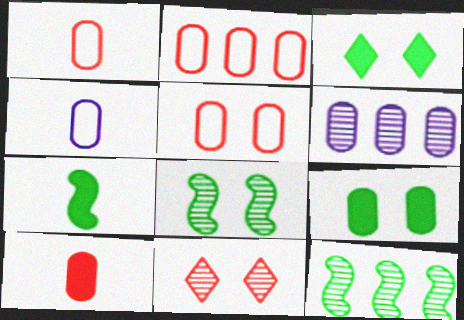[[1, 2, 5], 
[1, 6, 9]]